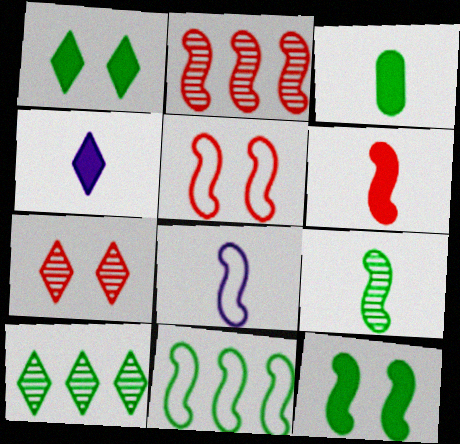[[2, 5, 6], 
[2, 8, 12], 
[3, 4, 6], 
[5, 8, 11], 
[6, 8, 9], 
[9, 11, 12]]